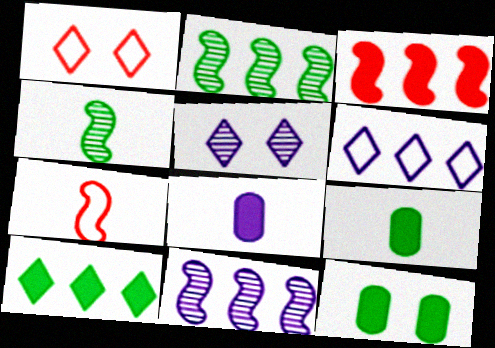[[1, 2, 8], 
[1, 9, 11]]